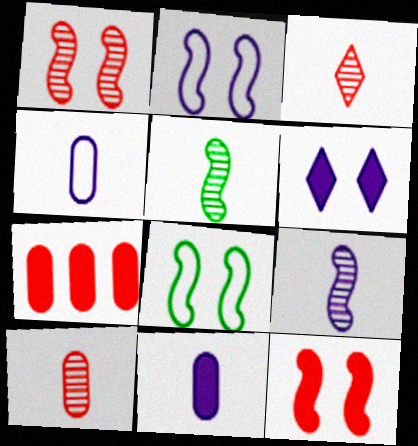[]